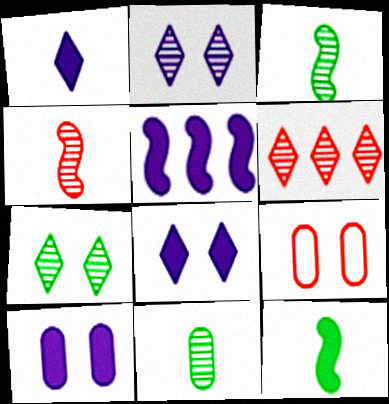[[1, 5, 10]]